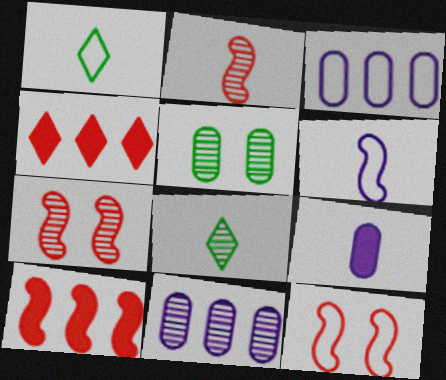[[1, 2, 9], 
[1, 3, 12], 
[2, 10, 12], 
[4, 5, 6], 
[7, 8, 11]]